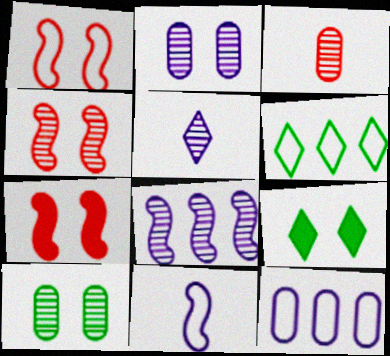[[1, 2, 9], 
[1, 4, 7], 
[2, 5, 8]]